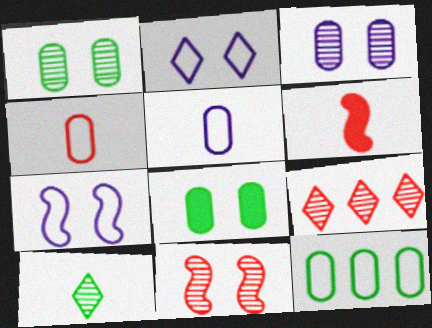[[2, 8, 11], 
[5, 6, 10]]